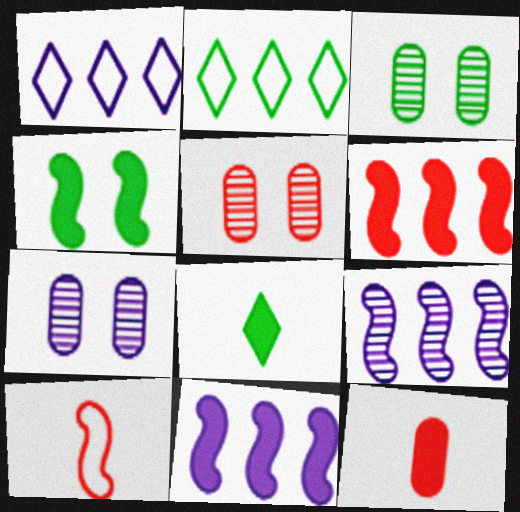[[3, 5, 7], 
[4, 9, 10]]